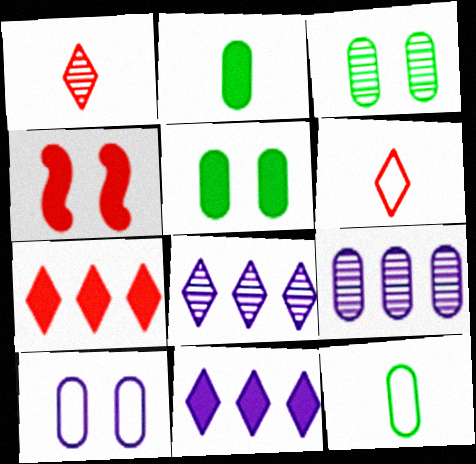[[2, 4, 11], 
[4, 8, 12]]